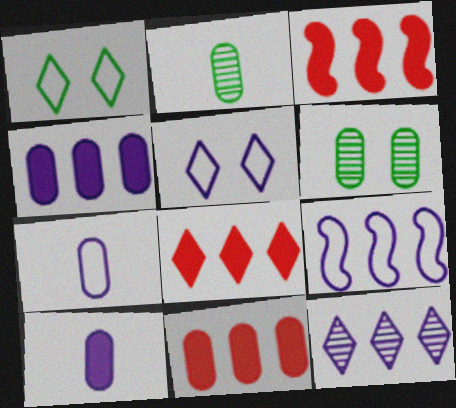[[2, 3, 5], 
[3, 8, 11], 
[4, 9, 12], 
[5, 7, 9], 
[6, 7, 11]]